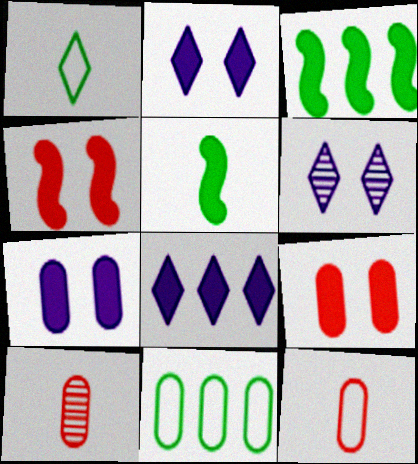[[3, 6, 12], 
[5, 8, 9], 
[7, 10, 11]]